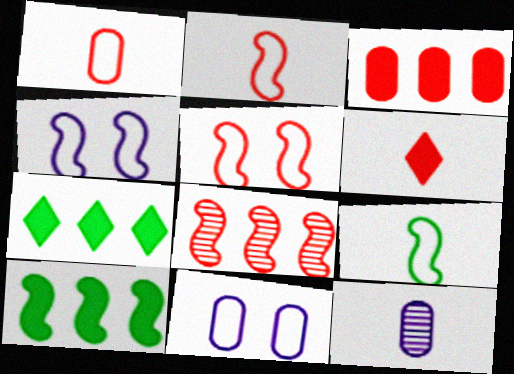[[5, 7, 12], 
[6, 9, 12]]